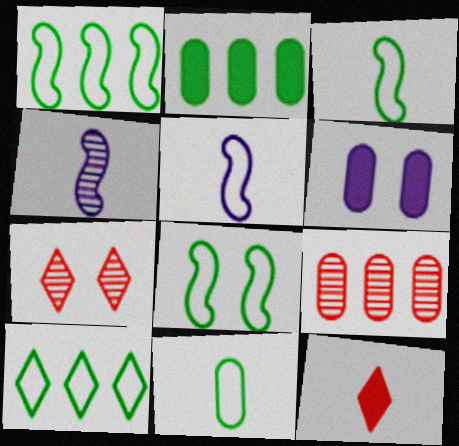[[1, 3, 8], 
[2, 5, 7], 
[4, 11, 12], 
[6, 7, 8], 
[6, 9, 11], 
[8, 10, 11]]